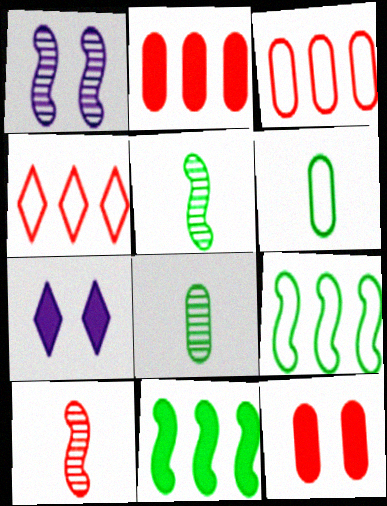[[3, 5, 7], 
[4, 10, 12]]